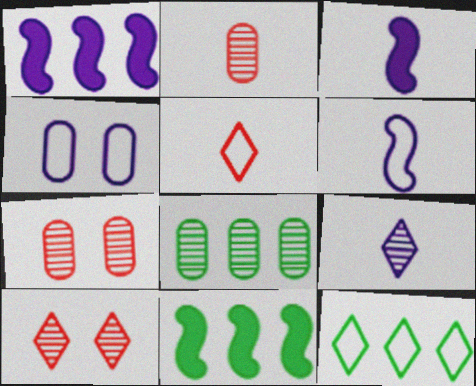[[1, 4, 9], 
[3, 7, 12], 
[8, 11, 12]]